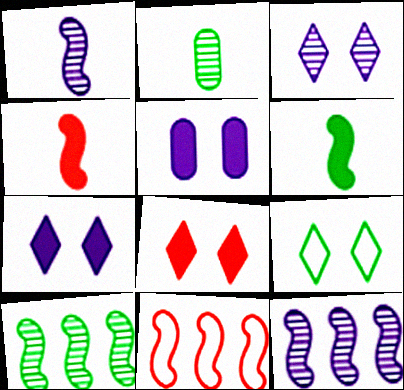[[2, 7, 11], 
[3, 8, 9]]